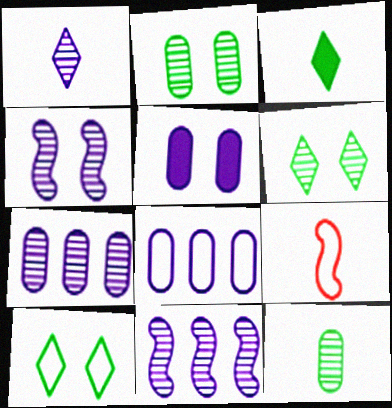[[1, 4, 7], 
[8, 9, 10]]